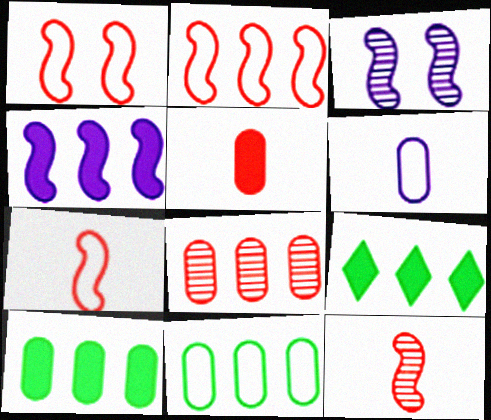[[1, 2, 7]]